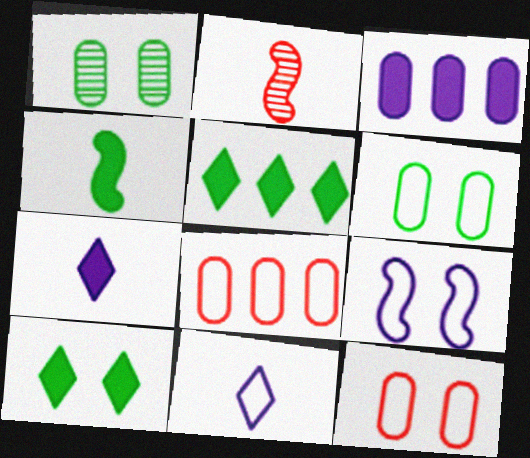[]